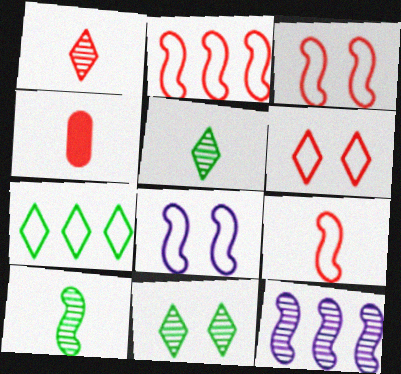[[1, 4, 9], 
[2, 3, 9]]